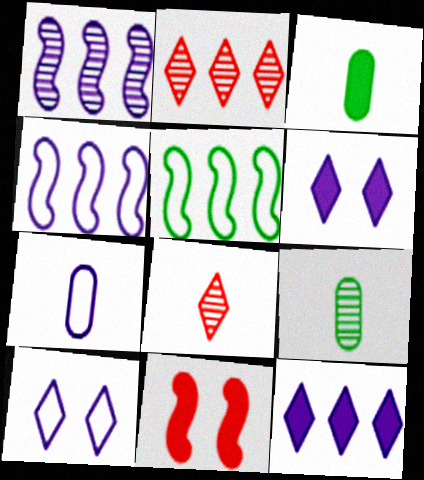[[1, 6, 7], 
[3, 11, 12], 
[4, 7, 10]]